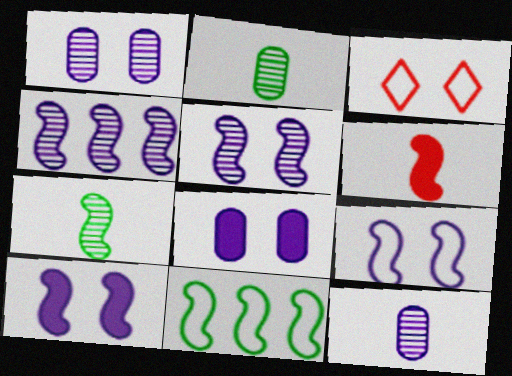[[5, 6, 11], 
[5, 9, 10]]